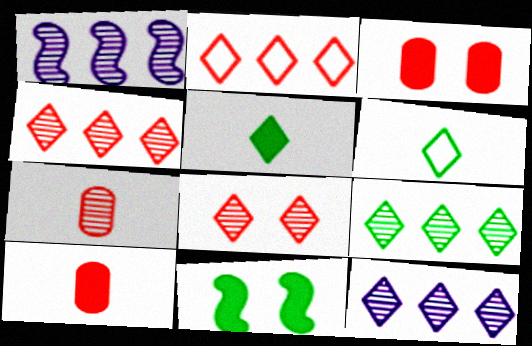[[1, 3, 6], 
[4, 9, 12]]